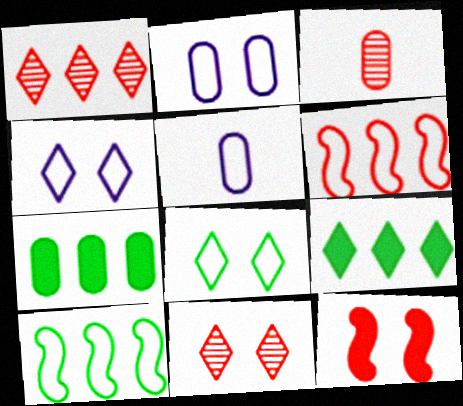[[2, 3, 7], 
[5, 6, 8]]